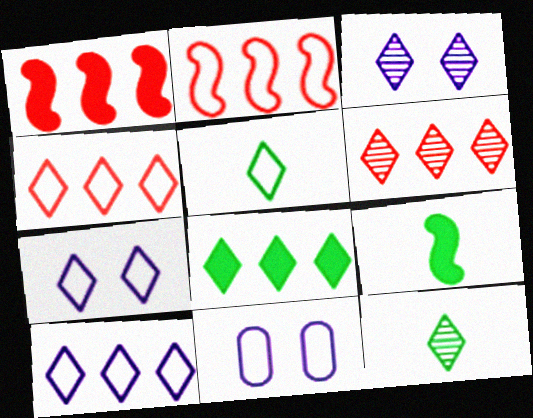[[1, 11, 12], 
[2, 5, 11], 
[3, 6, 12], 
[4, 5, 7], 
[6, 8, 10], 
[6, 9, 11]]